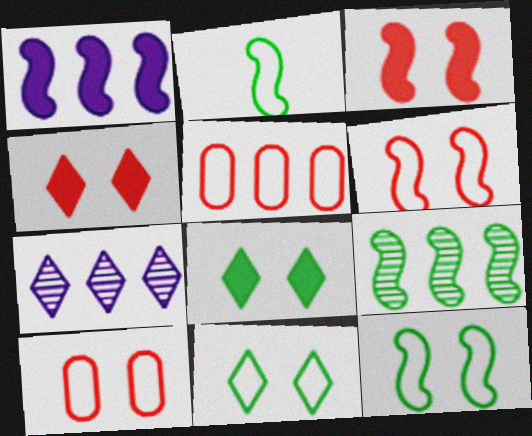[]